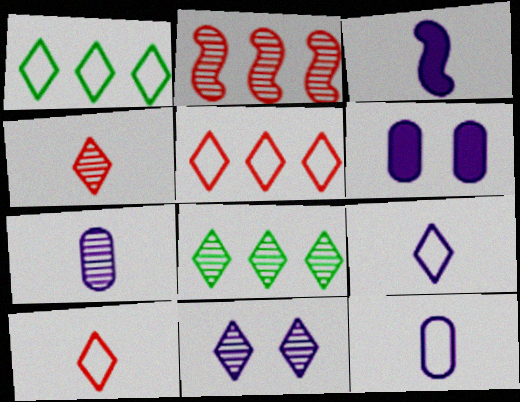[[3, 7, 9], 
[4, 8, 11]]